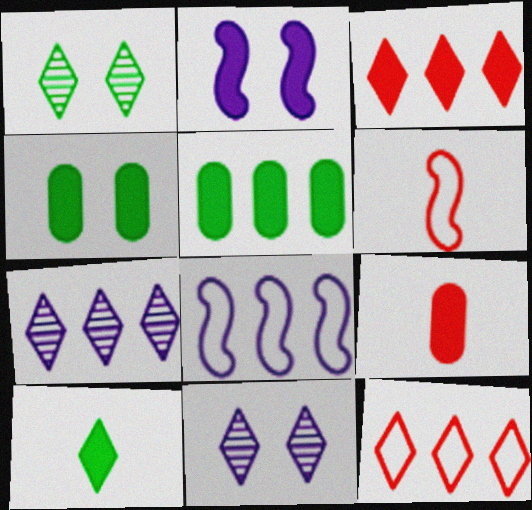[[1, 8, 9], 
[4, 6, 7], 
[5, 6, 11], 
[10, 11, 12]]